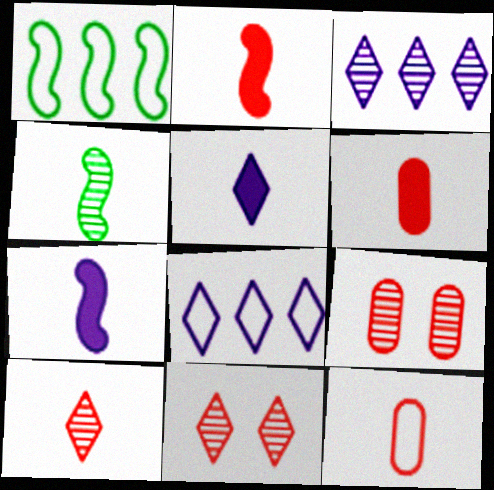[[1, 5, 9], 
[2, 10, 12], 
[3, 4, 9], 
[4, 5, 12]]